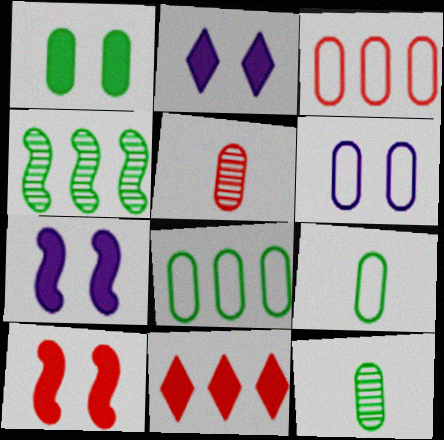[[1, 2, 10], 
[1, 8, 12], 
[3, 6, 9]]